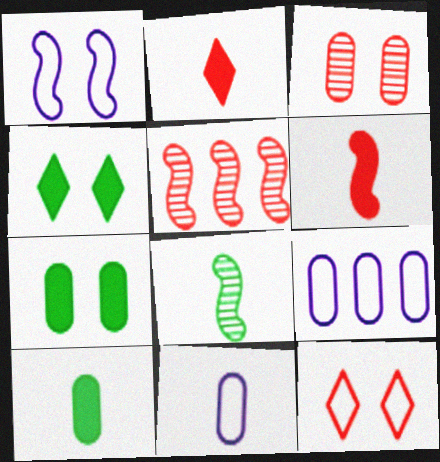[[1, 3, 4], 
[2, 8, 11], 
[3, 9, 10], 
[4, 5, 11]]